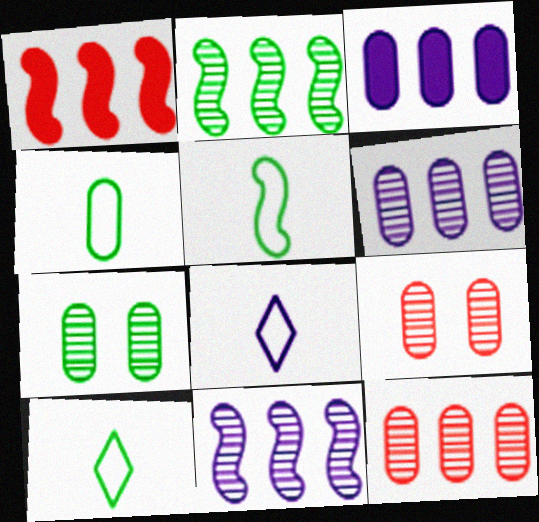[[1, 7, 8], 
[3, 4, 9], 
[4, 5, 10]]